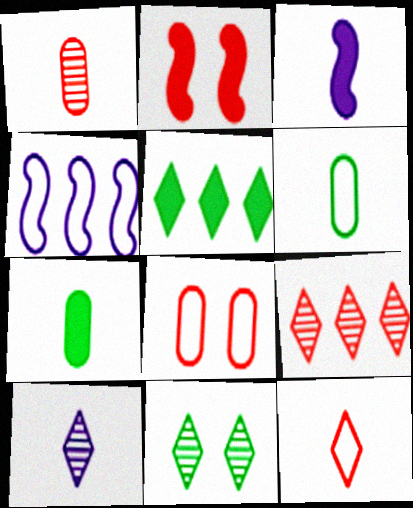[[9, 10, 11]]